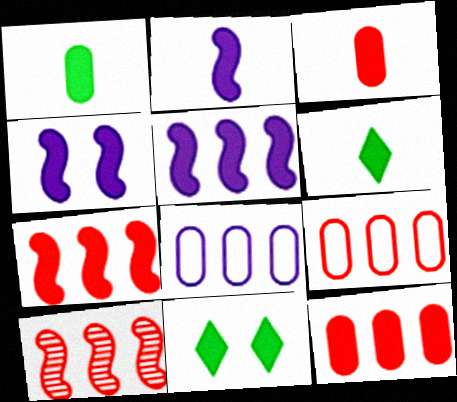[[2, 3, 6], 
[2, 4, 5], 
[2, 11, 12], 
[3, 5, 11], 
[4, 6, 12]]